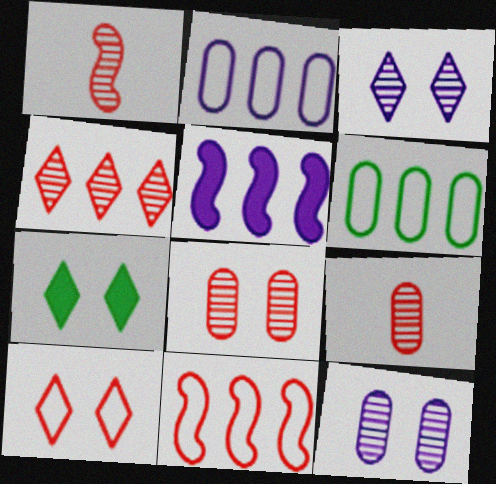[[1, 2, 7], 
[1, 4, 8], 
[3, 7, 10], 
[4, 5, 6]]